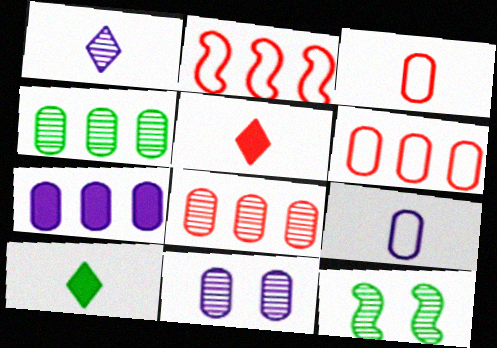[[1, 8, 12], 
[2, 10, 11], 
[4, 6, 7], 
[7, 9, 11]]